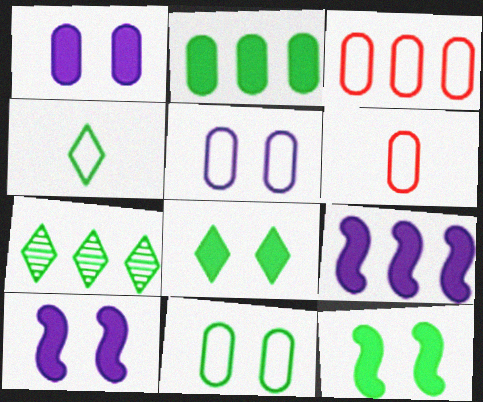[[3, 7, 9], 
[4, 7, 8], 
[6, 7, 10]]